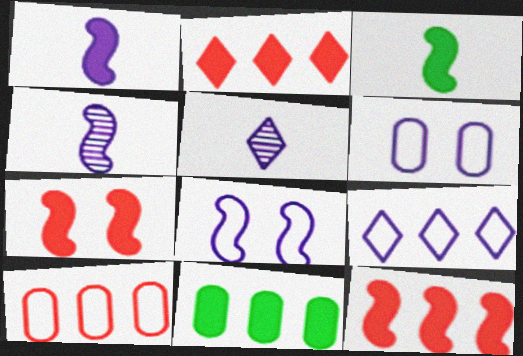[]